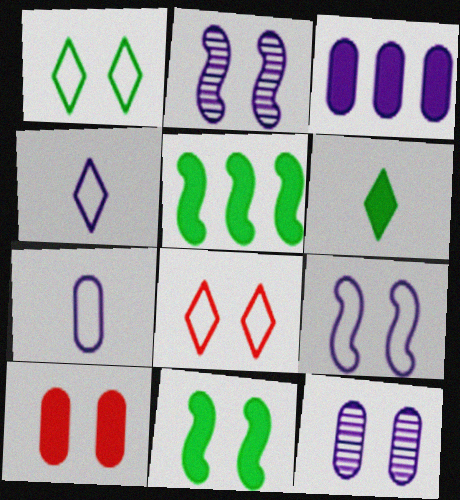[[1, 2, 10], 
[2, 3, 4], 
[3, 7, 12], 
[8, 11, 12]]